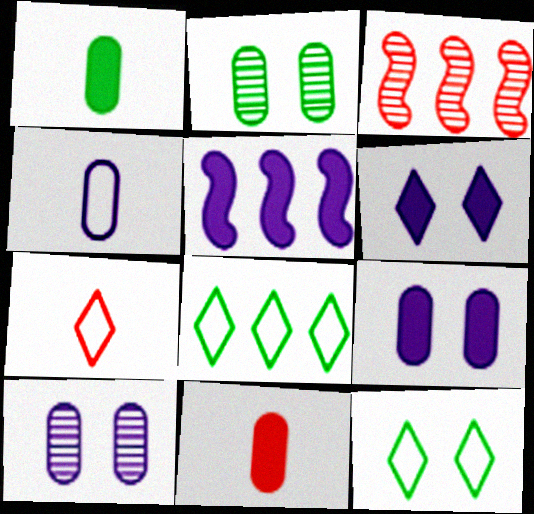[[2, 5, 7]]